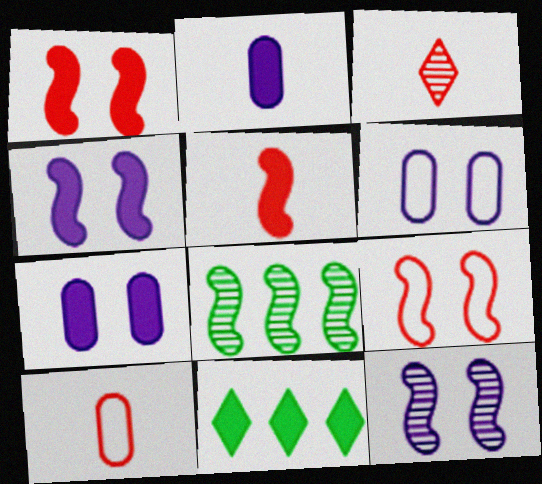[[1, 2, 11], 
[3, 5, 10], 
[5, 7, 11], 
[10, 11, 12]]